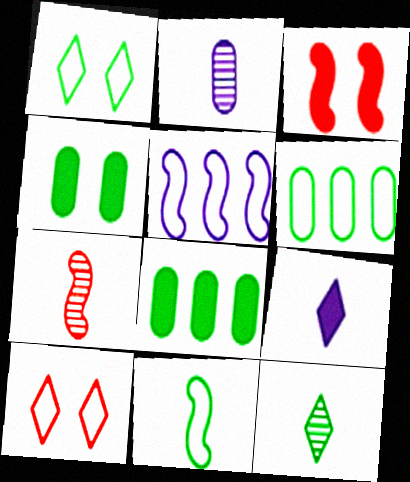[[1, 6, 11], 
[2, 7, 12], 
[3, 8, 9]]